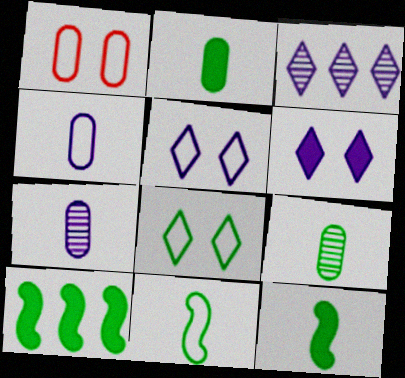[[1, 3, 12], 
[8, 9, 10]]